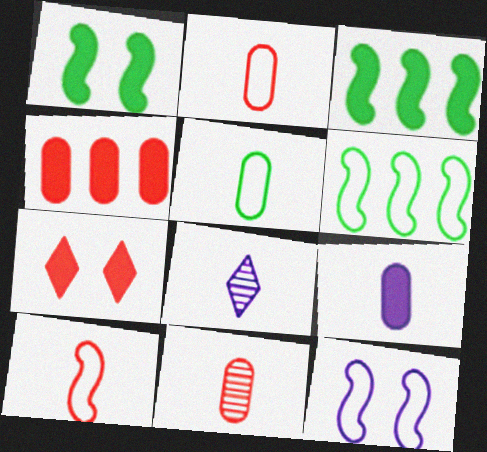[[3, 7, 9], 
[5, 9, 11], 
[6, 10, 12]]